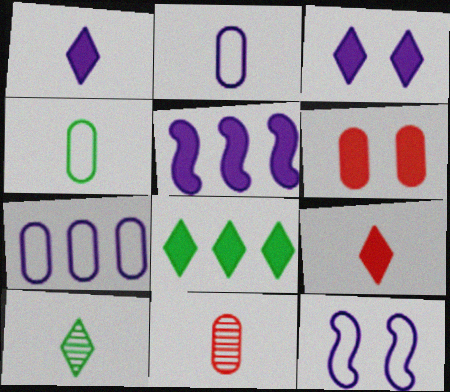[[3, 8, 9], 
[8, 11, 12]]